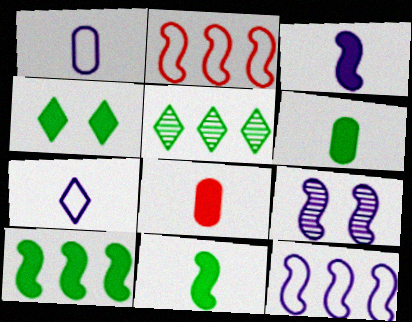[[2, 9, 11], 
[3, 9, 12], 
[4, 6, 10]]